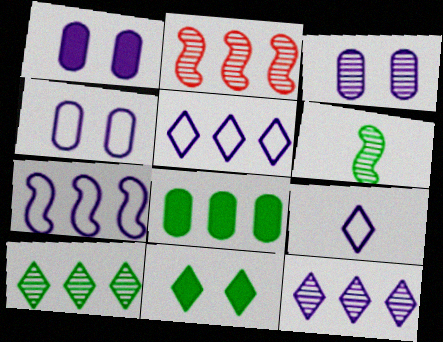[[1, 3, 4], 
[2, 5, 8], 
[4, 7, 9]]